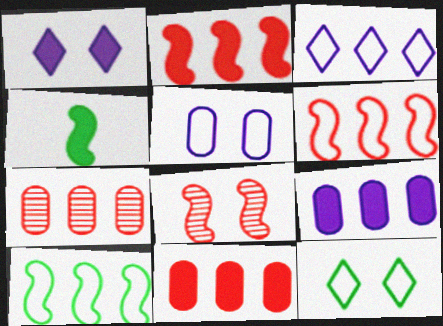[[1, 4, 11]]